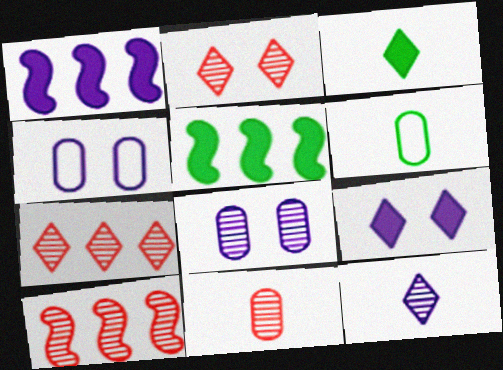[[1, 2, 6], 
[1, 4, 12], 
[2, 10, 11], 
[3, 4, 10], 
[6, 9, 10]]